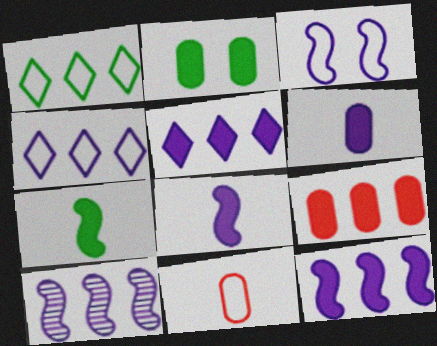[[1, 3, 11], 
[1, 9, 10], 
[2, 6, 9], 
[3, 8, 10]]